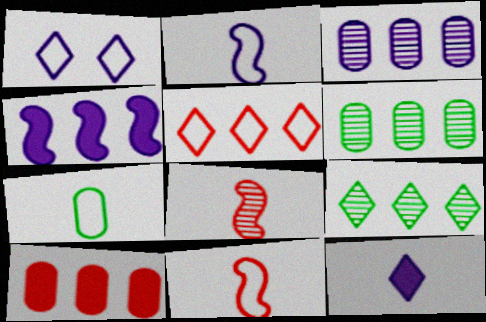[[4, 5, 6], 
[7, 8, 12]]